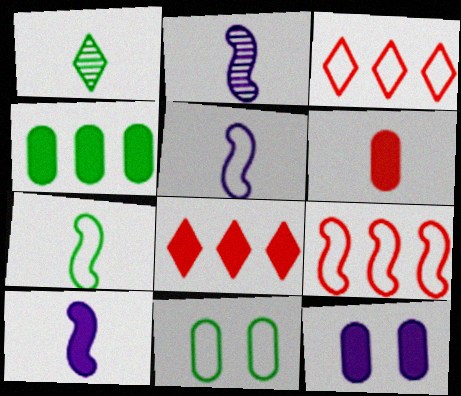[[1, 5, 6], 
[1, 9, 12], 
[2, 5, 10], 
[2, 8, 11], 
[3, 5, 11], 
[4, 6, 12]]